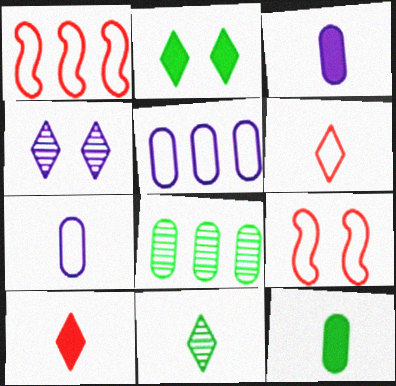[[1, 4, 12]]